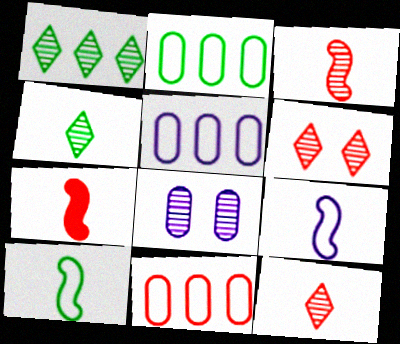[[1, 3, 8], 
[2, 5, 11], 
[6, 7, 11]]